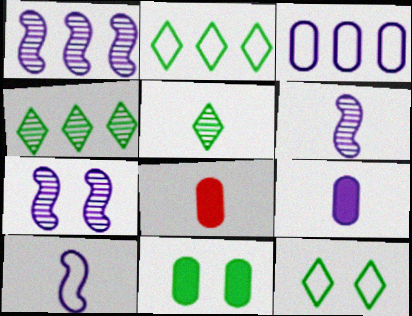[[1, 6, 7], 
[1, 8, 12], 
[2, 7, 8], 
[5, 8, 10]]